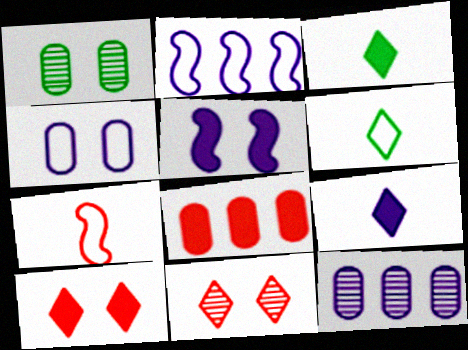[[3, 5, 8], 
[7, 8, 11]]